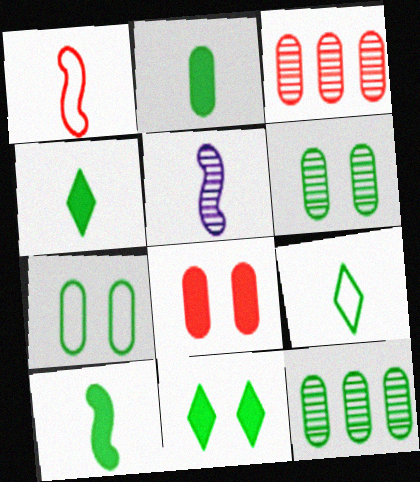[[1, 5, 10], 
[2, 4, 10], 
[2, 7, 12]]